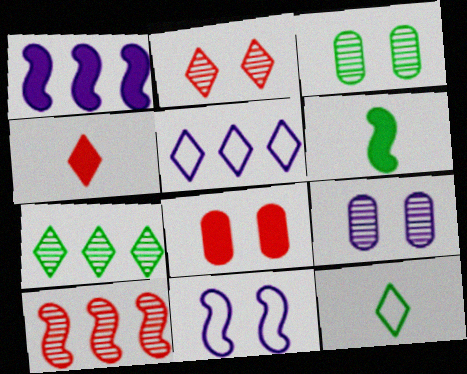[[6, 10, 11]]